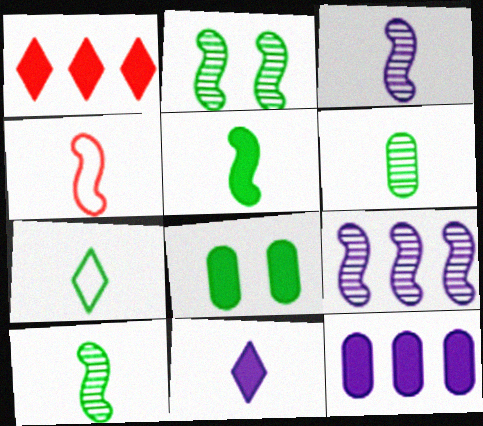[[3, 4, 5], 
[4, 6, 11], 
[5, 6, 7]]